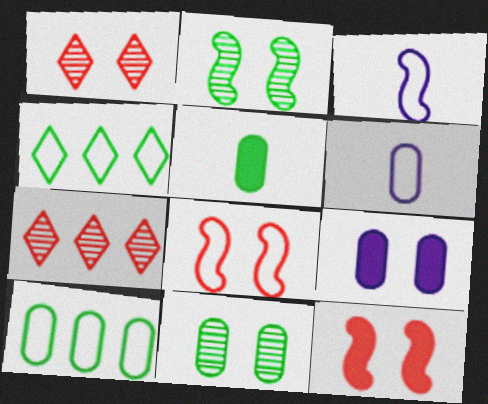[[2, 4, 5], 
[4, 6, 8], 
[5, 10, 11]]